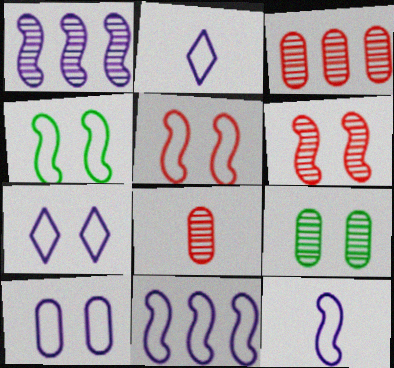[[2, 10, 11]]